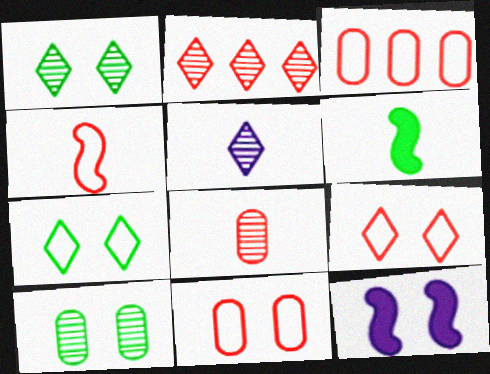[[1, 2, 5], 
[1, 11, 12], 
[3, 4, 9], 
[9, 10, 12]]